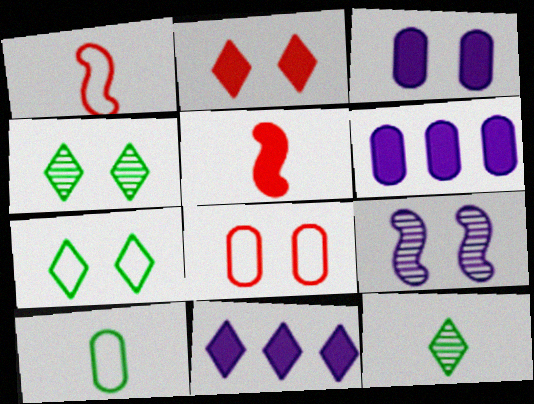[[1, 4, 6]]